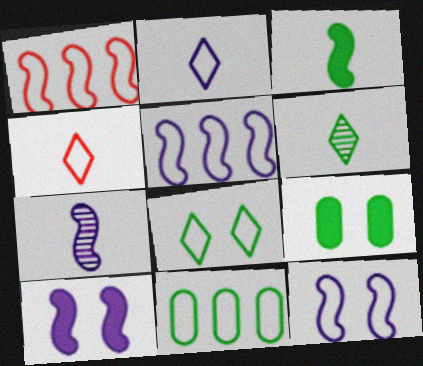[[4, 11, 12], 
[5, 7, 10]]